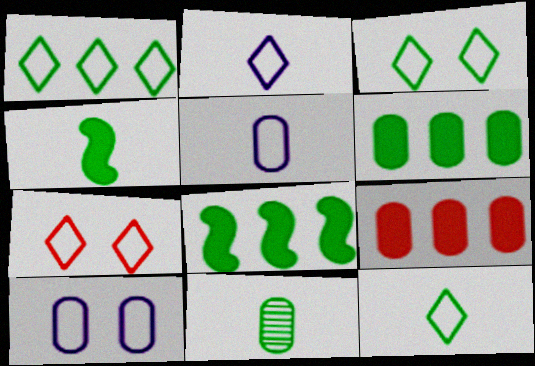[[1, 2, 7], 
[1, 3, 12], 
[3, 8, 11], 
[4, 11, 12], 
[9, 10, 11]]